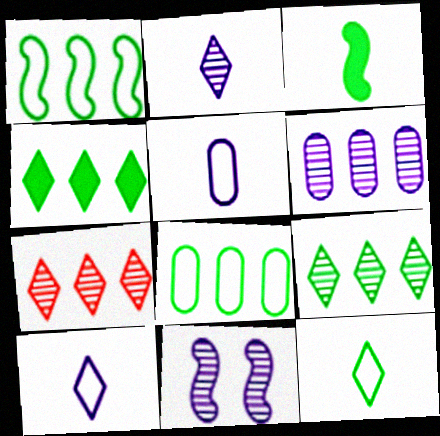[[2, 6, 11]]